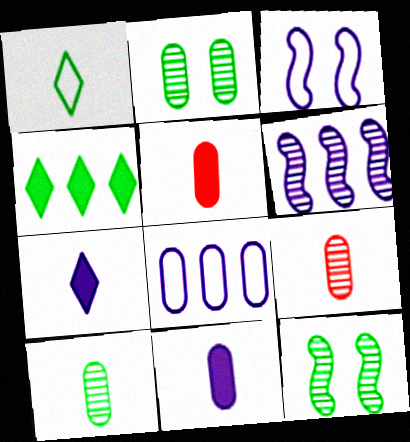[[2, 5, 8], 
[3, 4, 9]]